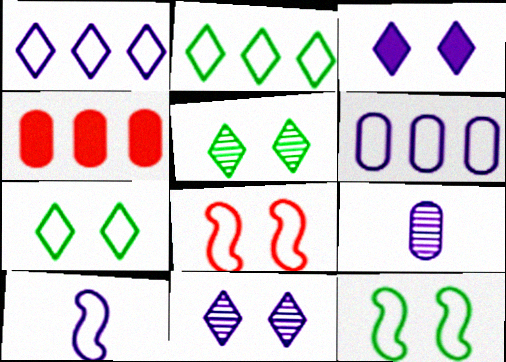[[4, 5, 10]]